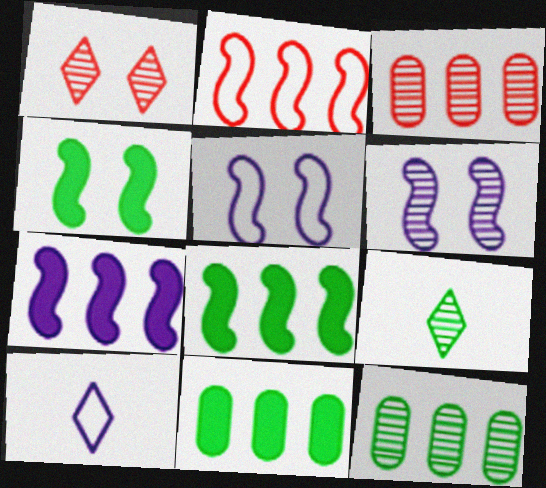[[3, 4, 10], 
[3, 6, 9]]